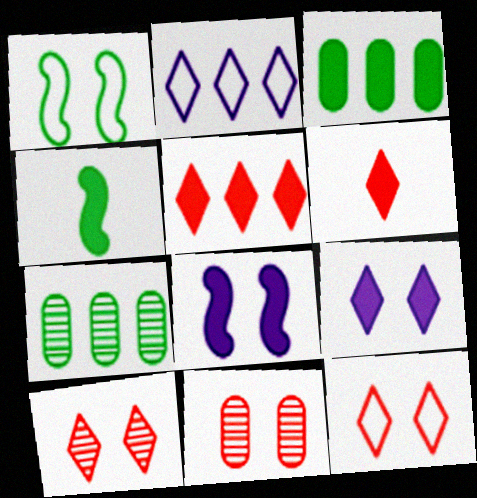[[1, 9, 11], 
[2, 4, 11], 
[3, 6, 8]]